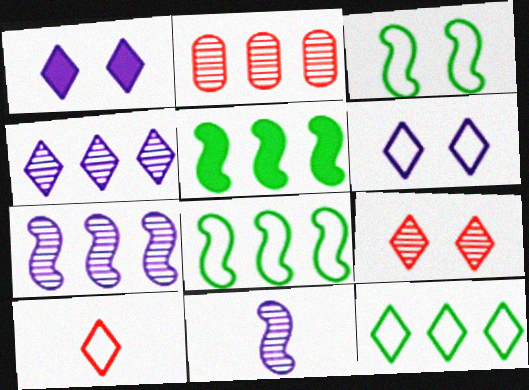[[6, 10, 12]]